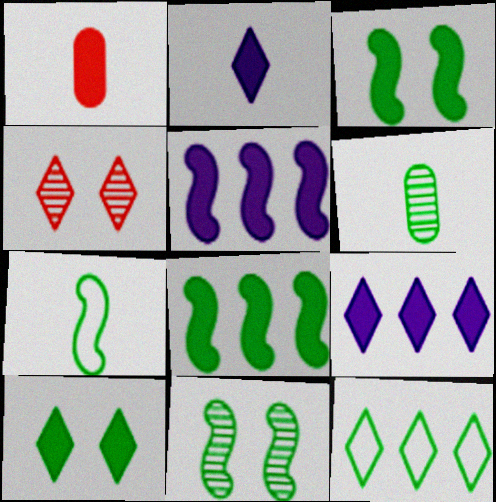[[1, 3, 9], 
[1, 5, 10], 
[2, 4, 12], 
[3, 6, 12], 
[7, 8, 11]]